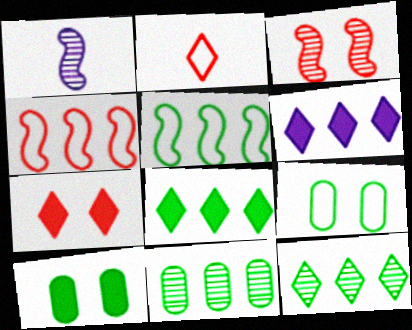[[4, 6, 11], 
[5, 8, 11]]